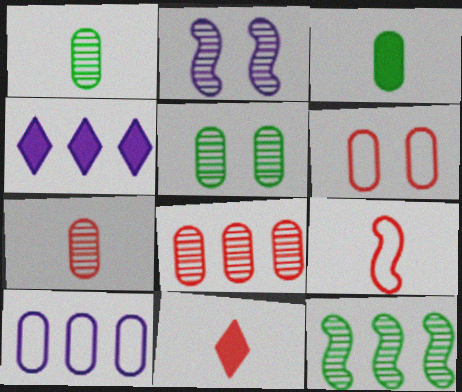[[4, 5, 9], 
[7, 9, 11]]